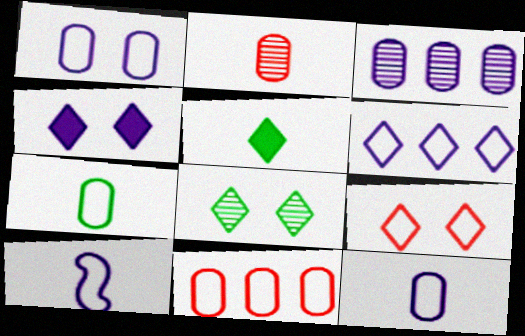[[1, 6, 10], 
[1, 7, 11], 
[2, 5, 10], 
[3, 4, 10], 
[4, 8, 9]]